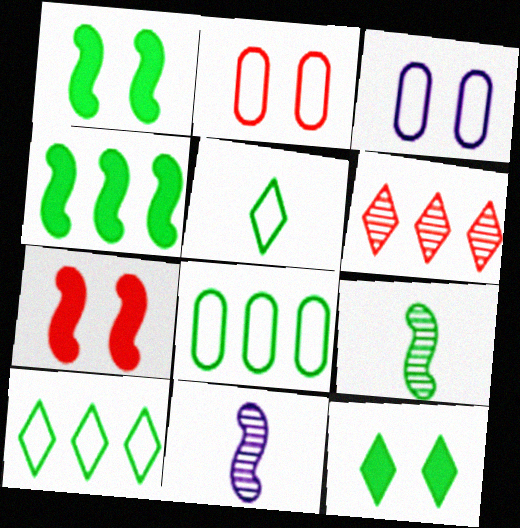[[8, 9, 12]]